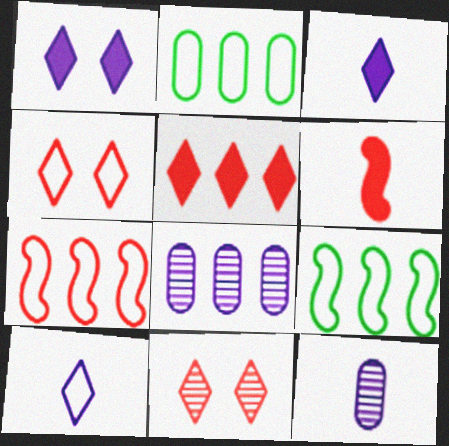[[5, 8, 9]]